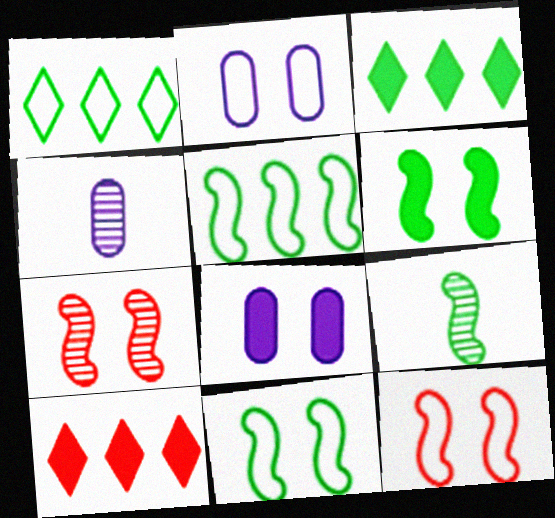[[2, 9, 10], 
[3, 4, 12], 
[4, 10, 11], 
[5, 6, 9]]